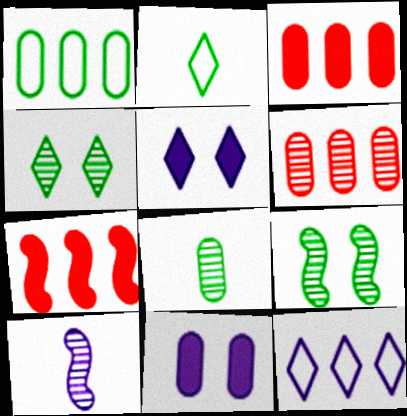[[4, 6, 10], 
[10, 11, 12]]